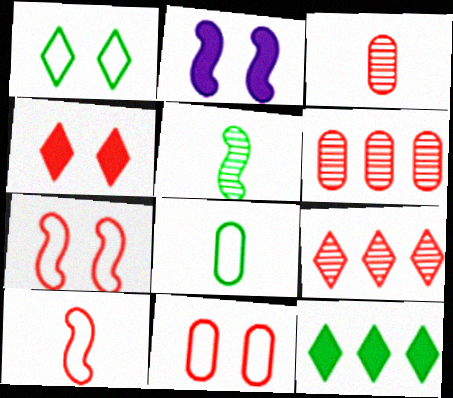[[2, 8, 9], 
[4, 6, 10]]